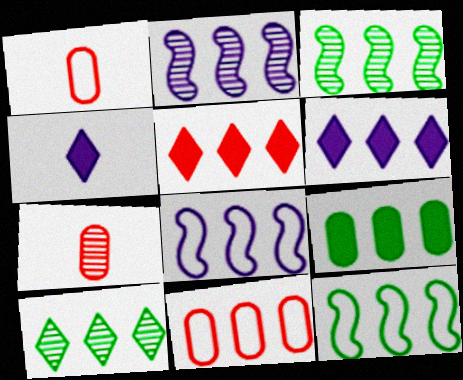[[3, 6, 11], 
[9, 10, 12]]